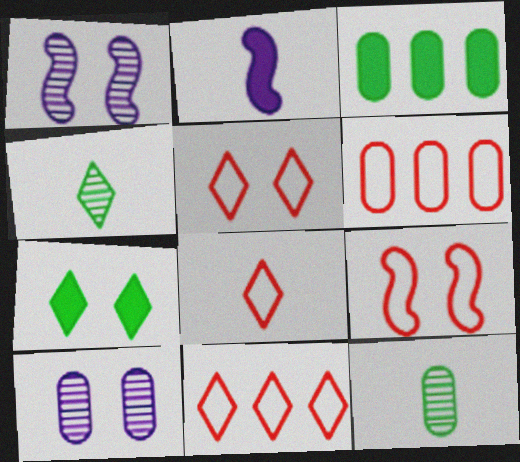[[1, 3, 8], 
[2, 8, 12], 
[5, 8, 11], 
[6, 8, 9], 
[7, 9, 10]]